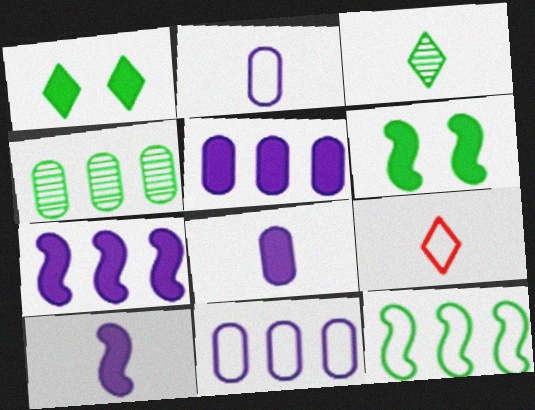[]